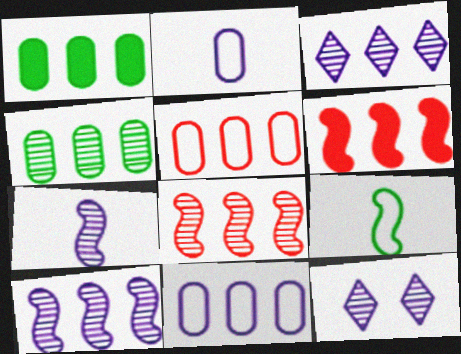[[3, 4, 8]]